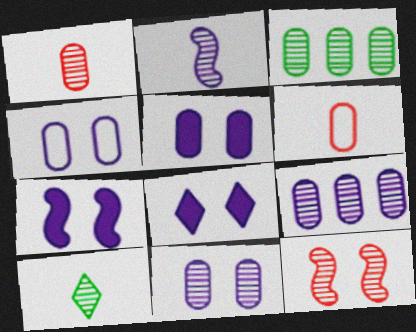[[1, 2, 10], 
[1, 3, 11], 
[3, 5, 6], 
[4, 5, 11], 
[5, 7, 8], 
[9, 10, 12]]